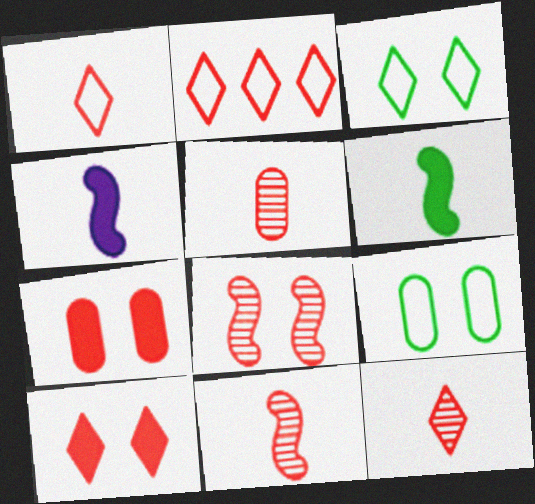[[2, 7, 11], 
[2, 10, 12], 
[5, 11, 12]]